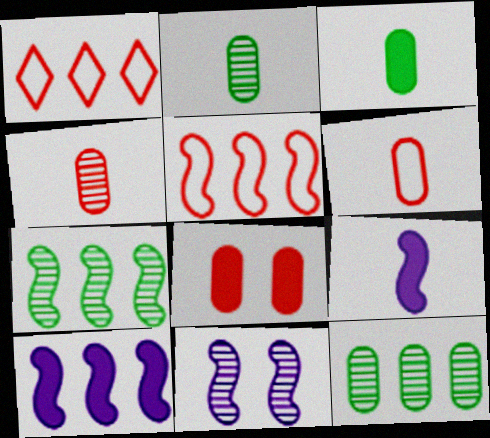[[1, 3, 11], 
[1, 10, 12], 
[5, 7, 10]]